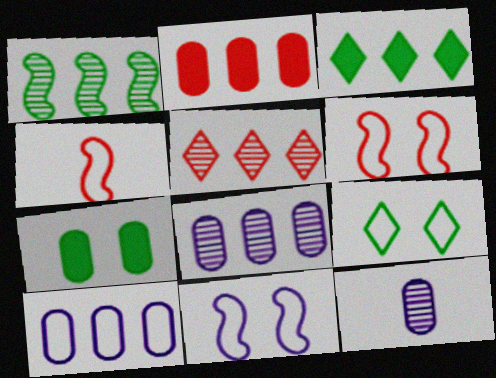[[1, 5, 8], 
[3, 6, 12], 
[4, 9, 10]]